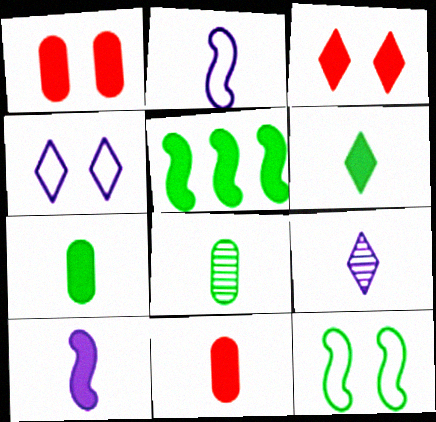[[6, 10, 11]]